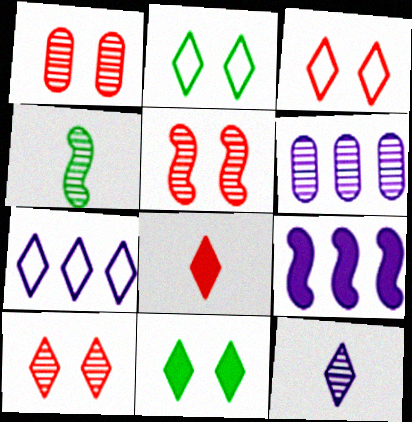[[1, 5, 10], 
[4, 6, 10], 
[6, 7, 9]]